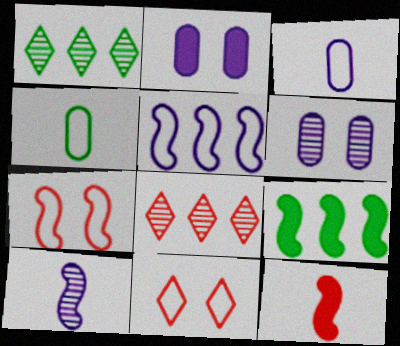[[4, 5, 11], 
[7, 9, 10]]